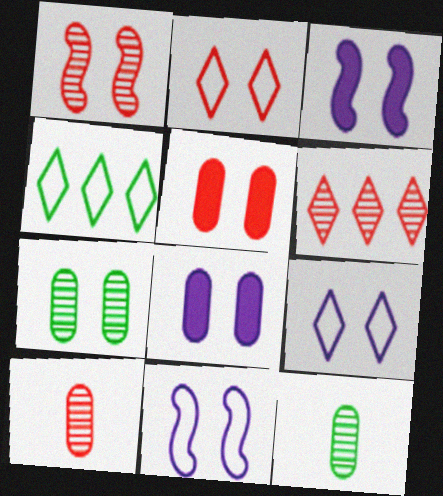[[1, 2, 5], 
[1, 6, 10], 
[2, 3, 7], 
[3, 4, 10]]